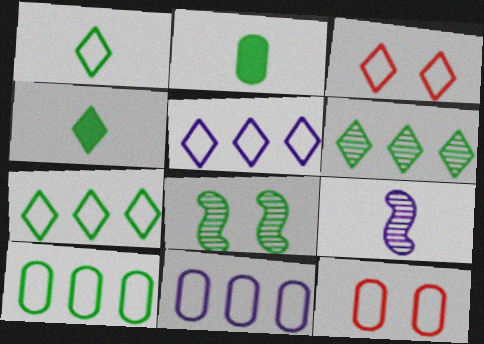[[1, 3, 5], 
[2, 7, 8], 
[4, 8, 10]]